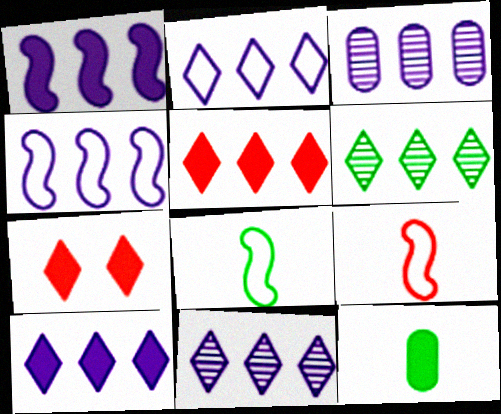[[1, 2, 3], 
[1, 7, 12], 
[2, 5, 6], 
[2, 10, 11], 
[3, 4, 10], 
[3, 7, 8]]